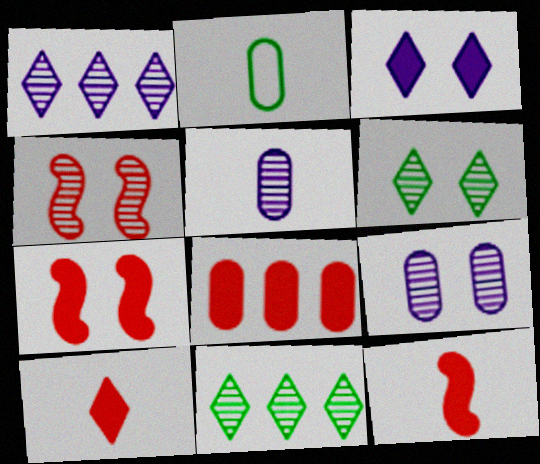[[1, 2, 7], 
[2, 8, 9], 
[4, 5, 11], 
[4, 6, 9], 
[7, 8, 10]]